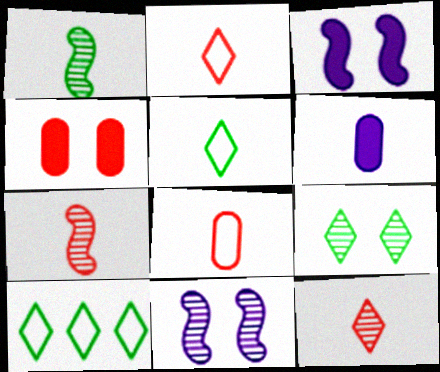[[1, 2, 6], 
[5, 6, 7]]